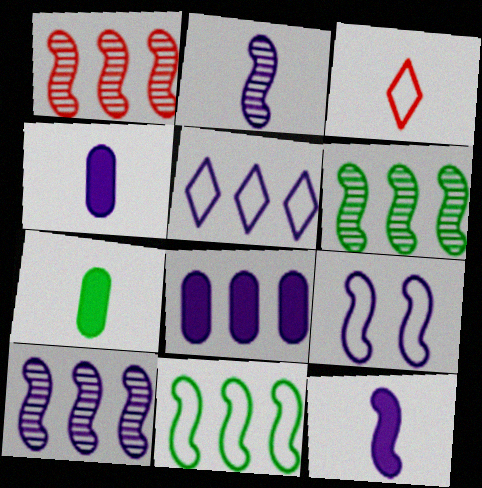[[1, 6, 10], 
[2, 3, 7], 
[5, 8, 10], 
[9, 10, 12]]